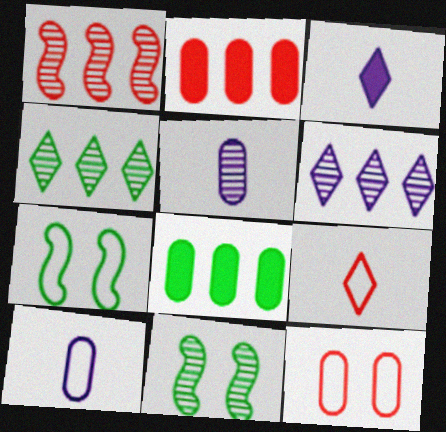[[5, 8, 12]]